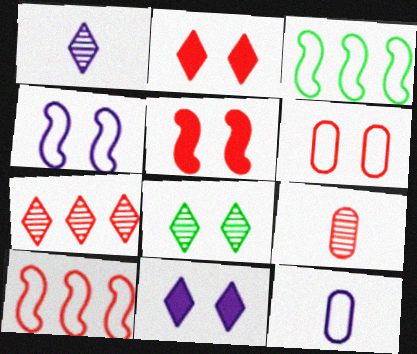[[1, 7, 8], 
[2, 9, 10], 
[3, 9, 11]]